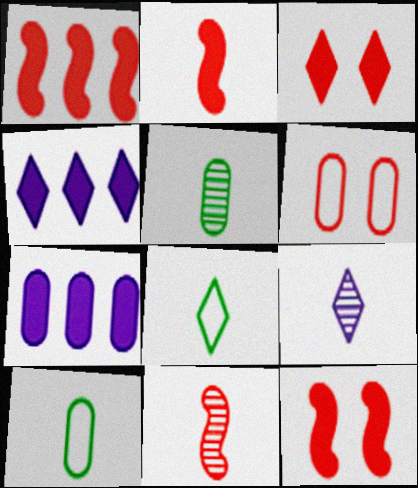[[1, 2, 12], 
[2, 9, 10], 
[5, 6, 7], 
[5, 9, 11]]